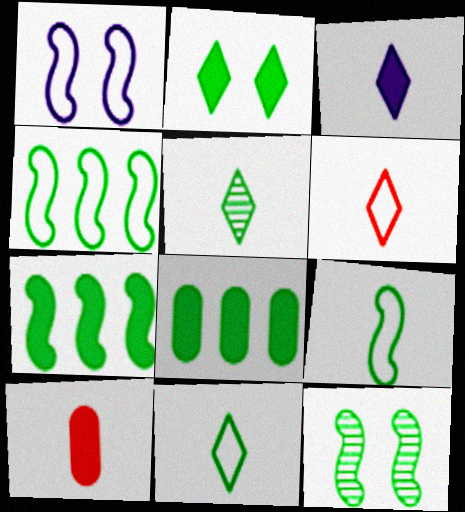[[3, 5, 6], 
[7, 9, 12], 
[8, 11, 12]]